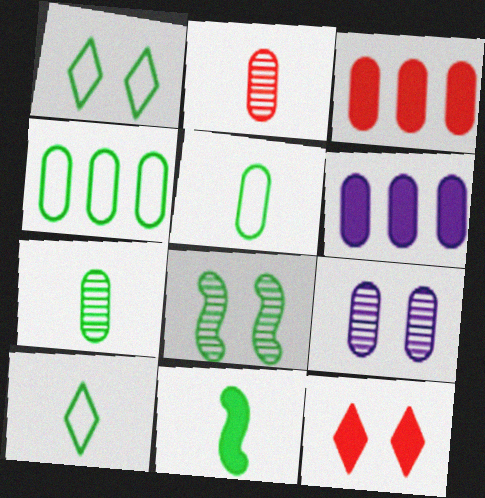[[3, 5, 9], 
[6, 11, 12], 
[7, 10, 11]]